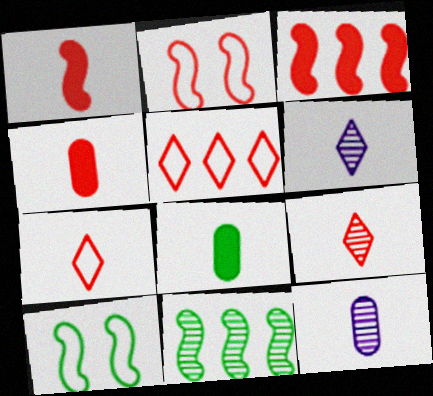[]